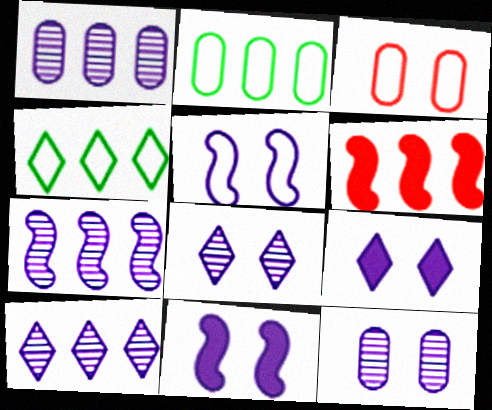[[1, 4, 6], 
[1, 7, 10], 
[2, 6, 10], 
[5, 9, 12]]